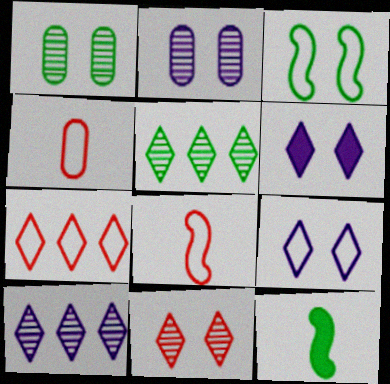[[2, 7, 12]]